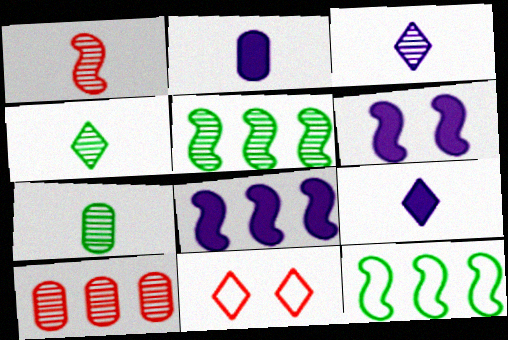[[1, 3, 7], 
[1, 6, 12], 
[2, 5, 11], 
[7, 8, 11]]